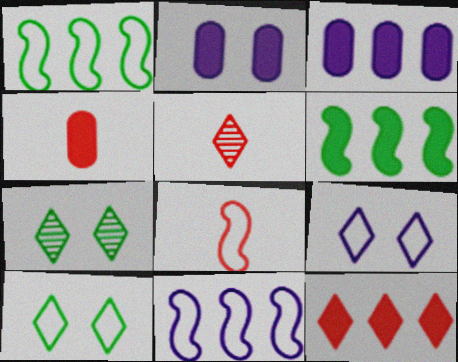[[1, 2, 5], 
[3, 6, 12], 
[3, 7, 8], 
[4, 5, 8], 
[4, 7, 11]]